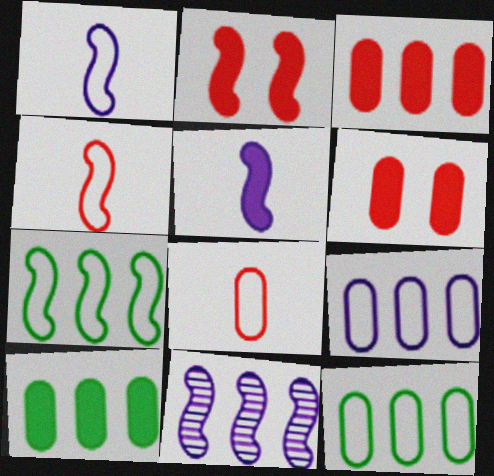[]